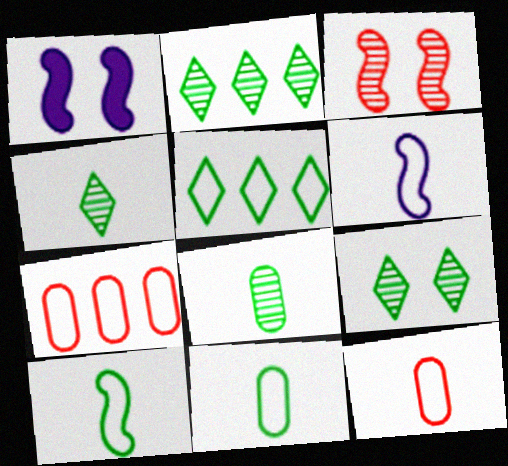[[1, 2, 12], 
[1, 4, 7], 
[2, 4, 9]]